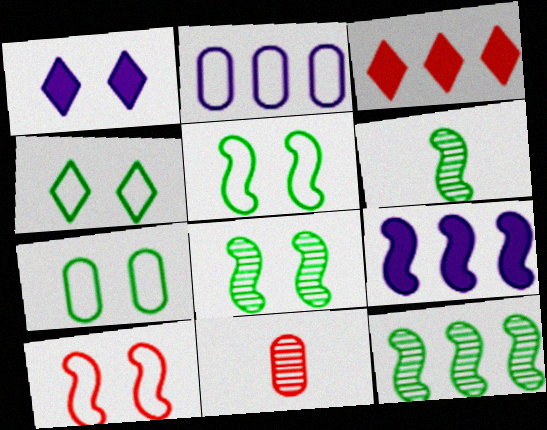[[2, 3, 12], 
[3, 10, 11], 
[4, 5, 7], 
[4, 9, 11], 
[6, 8, 12], 
[6, 9, 10]]